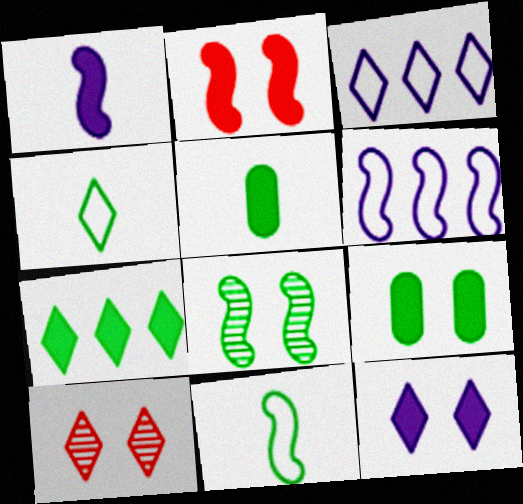[[2, 9, 12], 
[5, 6, 10]]